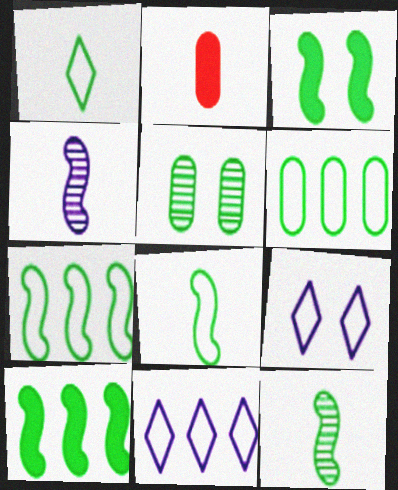[[1, 2, 4], 
[1, 5, 10], 
[3, 7, 12]]